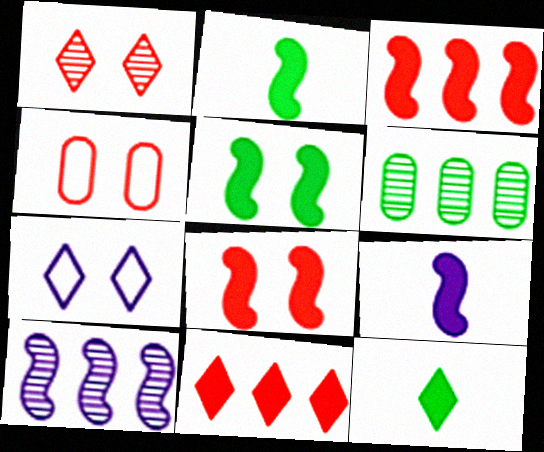[[1, 4, 8], 
[3, 5, 9], 
[4, 10, 12]]